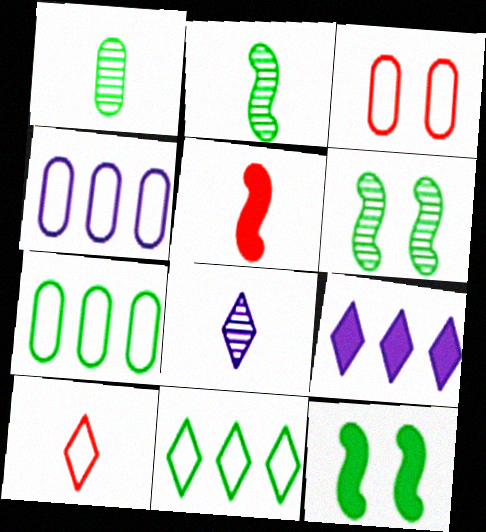[[1, 11, 12], 
[2, 3, 9]]